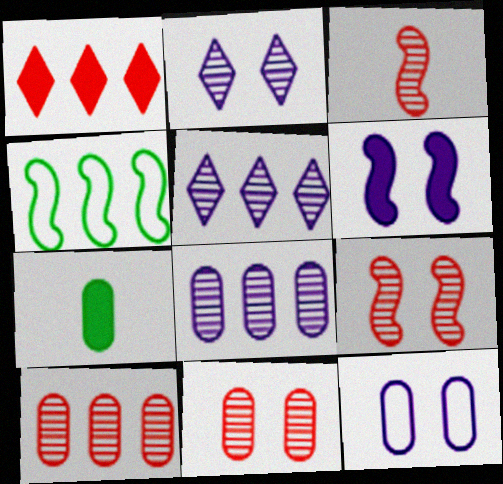[[1, 4, 8], 
[1, 6, 7], 
[2, 6, 12], 
[3, 4, 6], 
[7, 10, 12]]